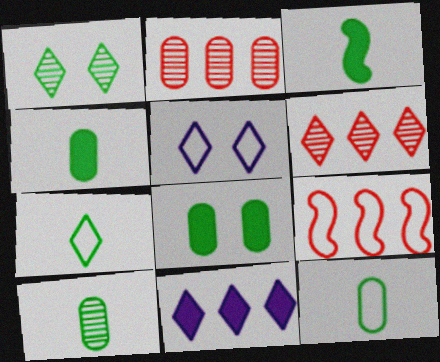[[2, 3, 5], 
[3, 7, 10], 
[4, 10, 12], 
[5, 9, 12]]